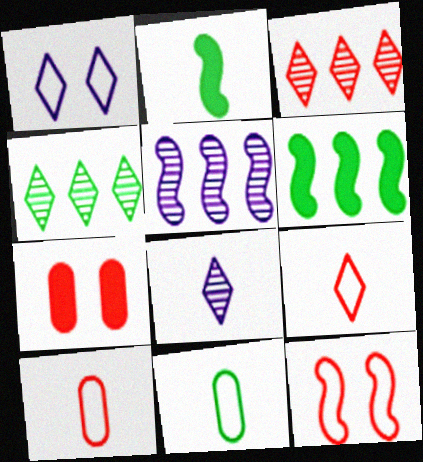[[2, 5, 12], 
[2, 8, 10]]